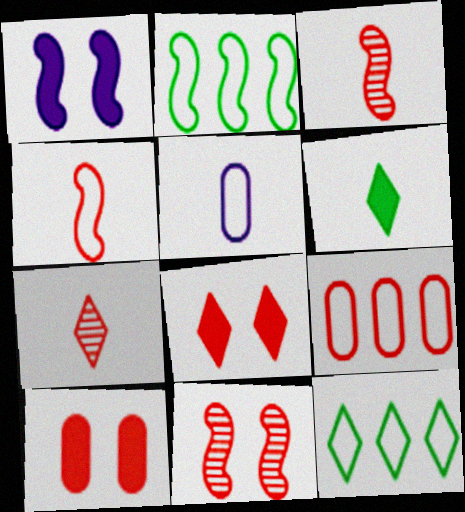[[1, 2, 3], 
[3, 5, 6], 
[3, 8, 9]]